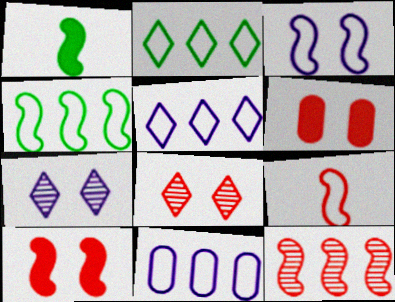[[1, 3, 12], 
[1, 8, 11], 
[3, 4, 9], 
[9, 10, 12]]